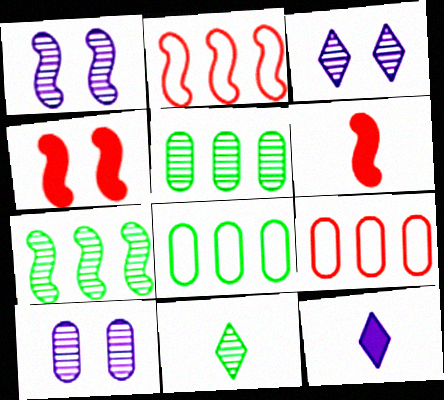[[1, 3, 10], 
[3, 6, 8]]